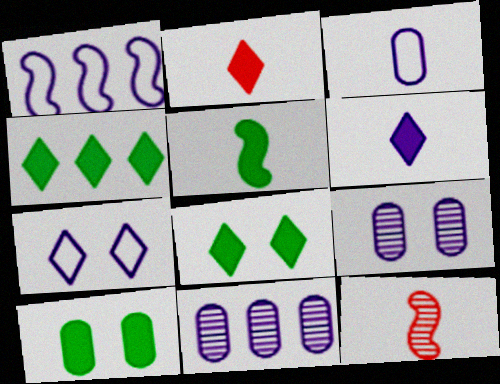[[1, 3, 7], 
[1, 6, 9], 
[4, 5, 10]]